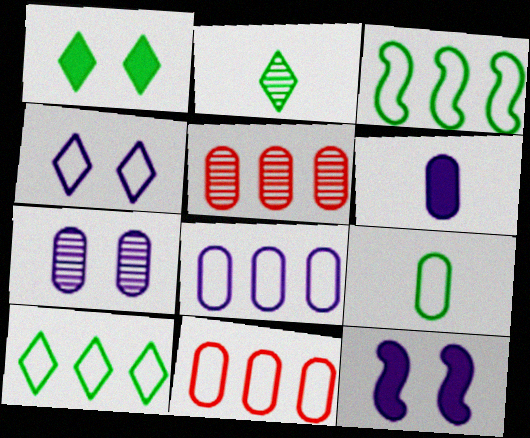[[1, 2, 10], 
[2, 11, 12], 
[4, 7, 12], 
[6, 7, 8]]